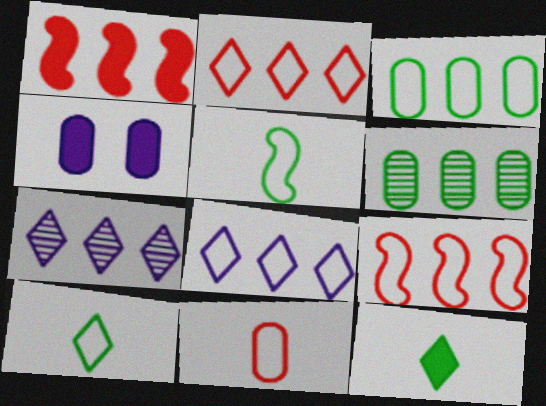[[1, 3, 7], 
[1, 4, 12], 
[1, 6, 8], 
[3, 8, 9], 
[4, 6, 11]]